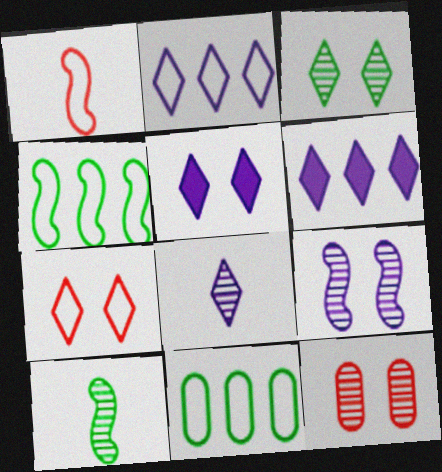[[2, 5, 8], 
[3, 5, 7], 
[3, 9, 12]]